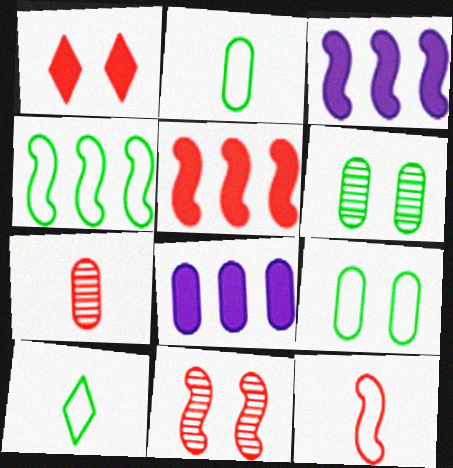[[4, 9, 10], 
[5, 11, 12], 
[7, 8, 9], 
[8, 10, 11]]